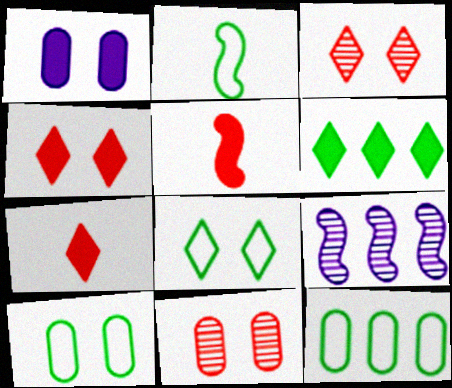[[1, 5, 6], 
[1, 10, 11], 
[2, 8, 12], 
[7, 9, 10]]